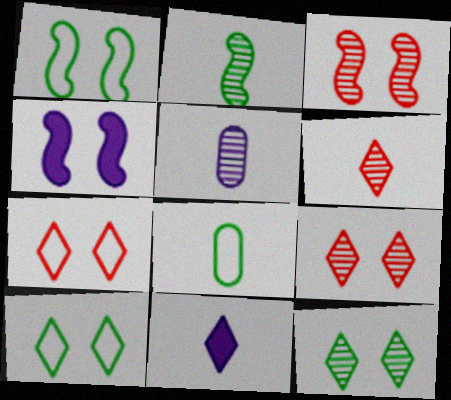[[1, 3, 4], 
[2, 5, 6]]